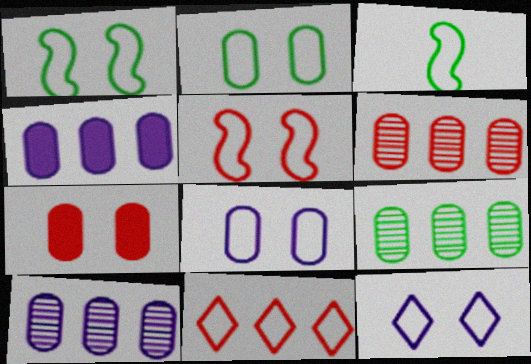[[2, 5, 12], 
[3, 8, 11], 
[6, 9, 10]]